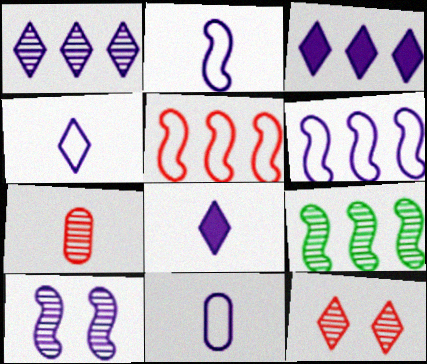[[2, 4, 11], 
[3, 10, 11]]